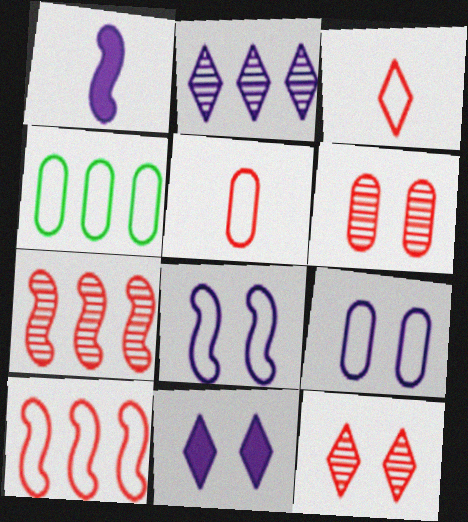[[1, 2, 9], 
[1, 4, 12], 
[3, 4, 8], 
[4, 5, 9]]